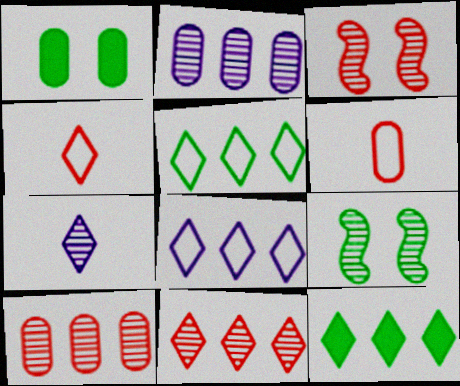[[1, 2, 6], 
[7, 9, 10], 
[8, 11, 12]]